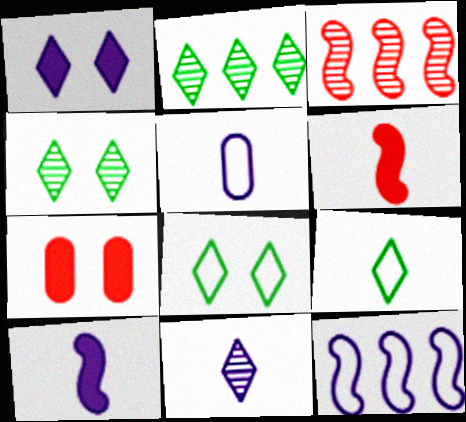[[5, 10, 11]]